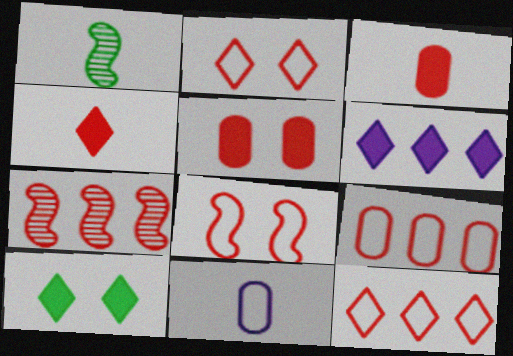[[1, 4, 11], 
[2, 3, 7], 
[4, 6, 10], 
[7, 10, 11]]